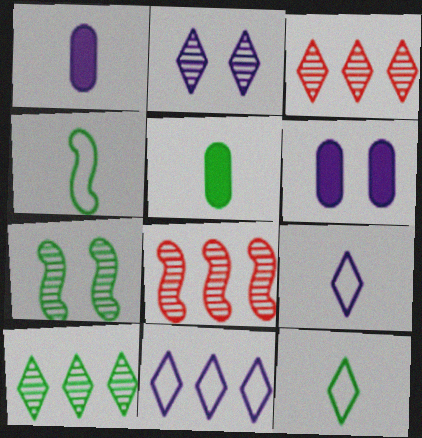[[3, 4, 6], 
[6, 8, 12]]